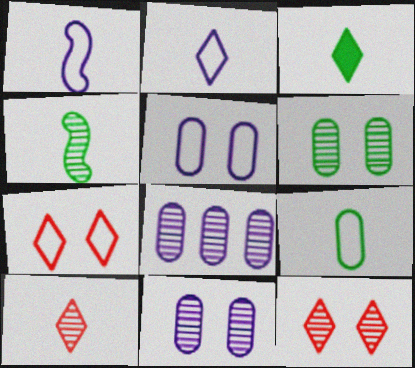[[2, 3, 10], 
[3, 4, 9], 
[4, 8, 12]]